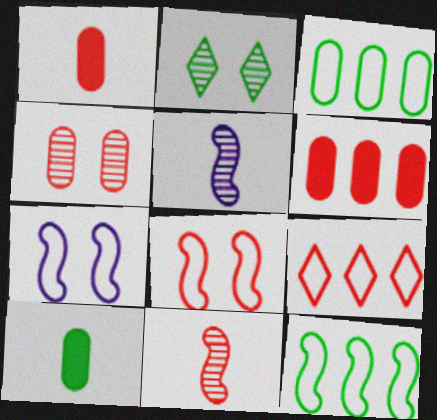[[2, 10, 12]]